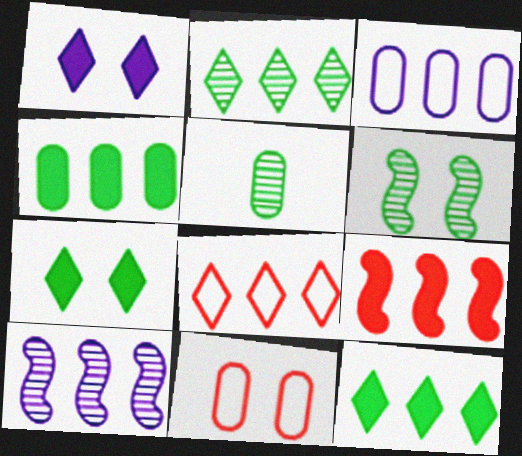[[1, 6, 11], 
[2, 3, 9], 
[2, 5, 6], 
[4, 8, 10]]